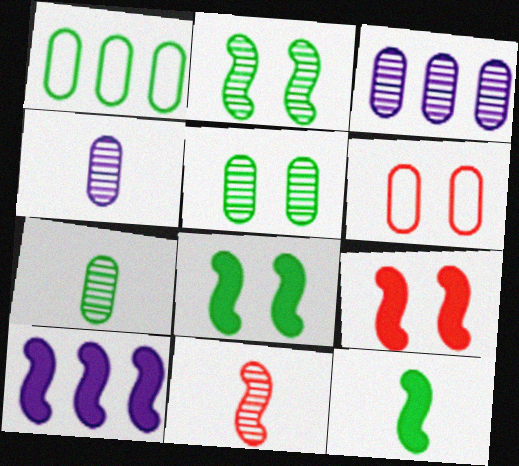[[9, 10, 12]]